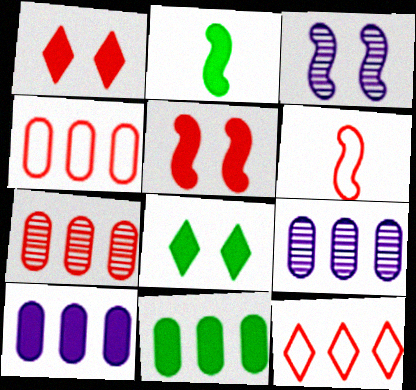[[1, 2, 10], 
[1, 6, 7], 
[2, 8, 11], 
[4, 9, 11], 
[6, 8, 9]]